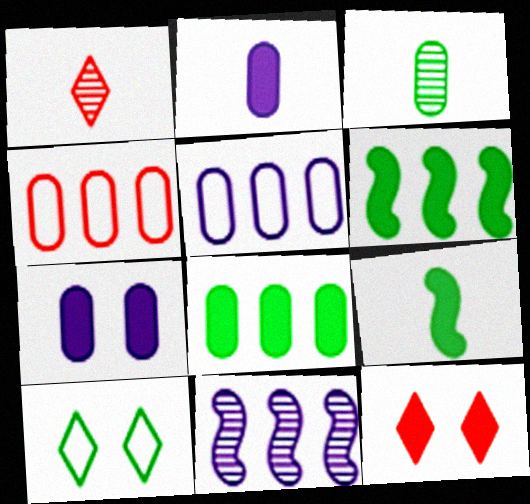[[2, 6, 12], 
[3, 4, 7], 
[3, 6, 10]]